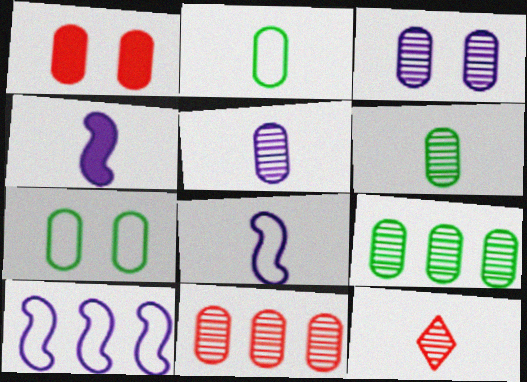[[1, 3, 7], 
[2, 4, 12], 
[3, 6, 11]]